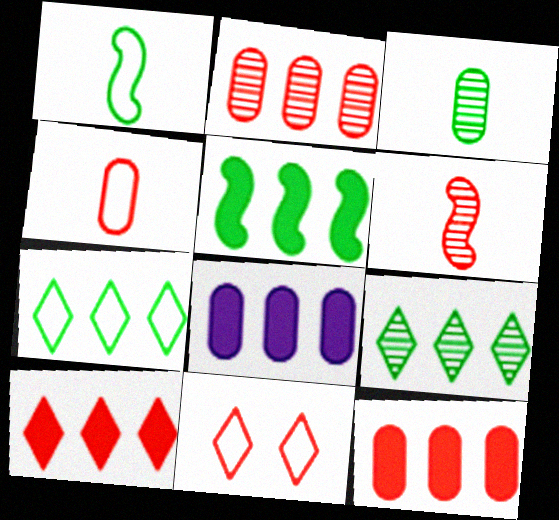[[5, 8, 10], 
[6, 11, 12]]